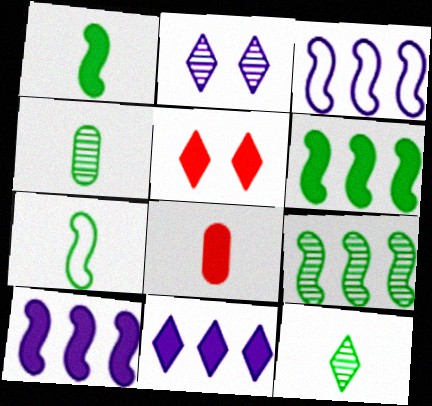[[3, 4, 5]]